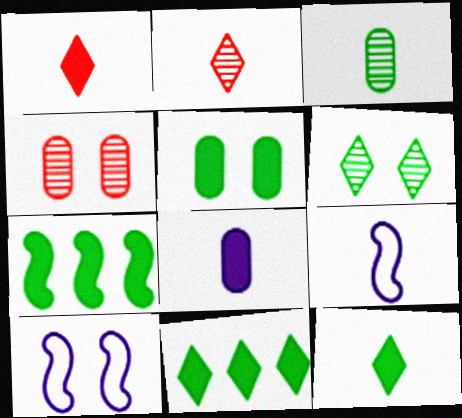[[1, 3, 9], 
[4, 9, 11], 
[5, 7, 12]]